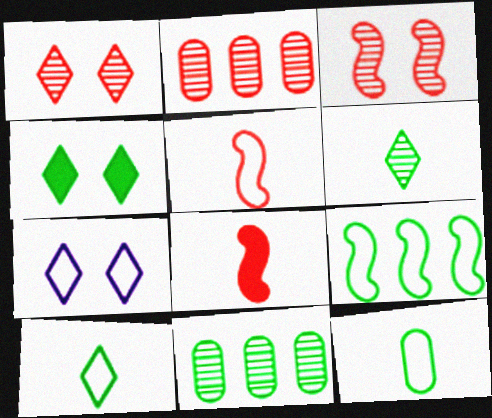[[1, 4, 7], 
[7, 8, 11]]